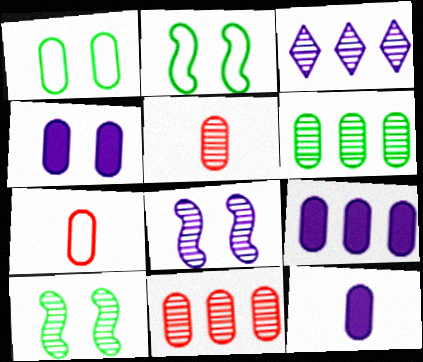[[1, 5, 9], 
[1, 11, 12], 
[3, 5, 10], 
[4, 6, 7], 
[4, 9, 12]]